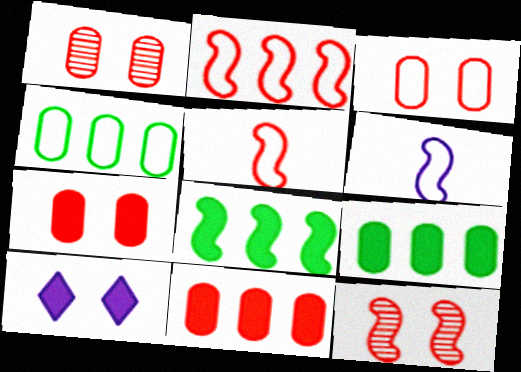[[1, 3, 7], 
[6, 8, 12]]